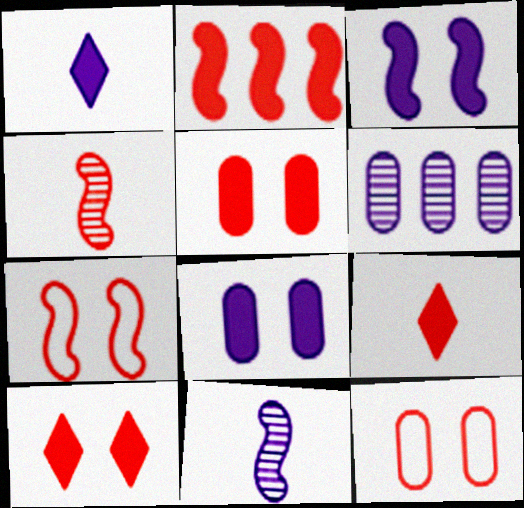[[2, 4, 7], 
[2, 5, 9]]